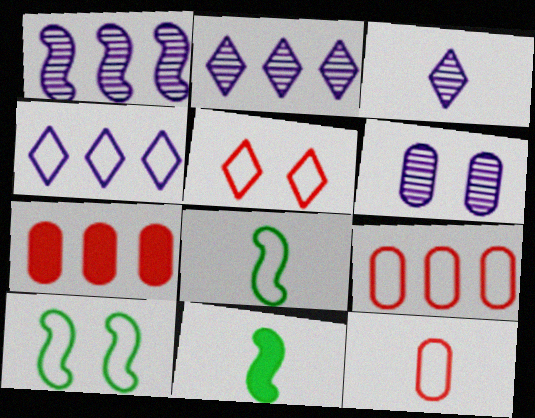[[1, 3, 6], 
[3, 7, 10], 
[3, 11, 12], 
[4, 10, 12]]